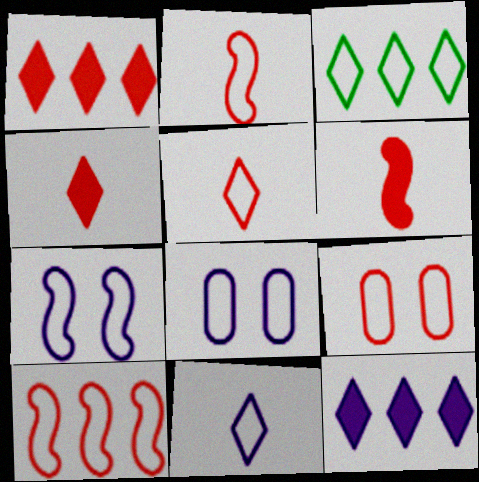[[2, 3, 8], 
[5, 9, 10]]